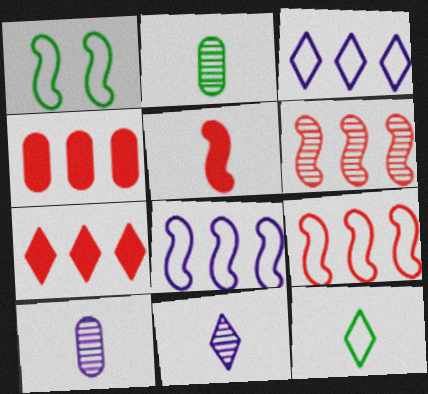[[1, 4, 11], 
[1, 7, 10], 
[5, 10, 12]]